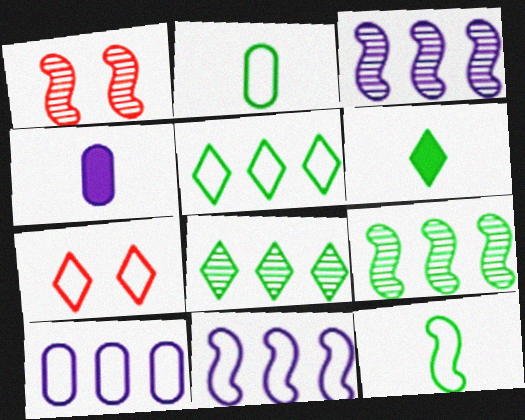[[1, 4, 5], 
[1, 6, 10], 
[2, 7, 11], 
[4, 7, 9], 
[7, 10, 12]]